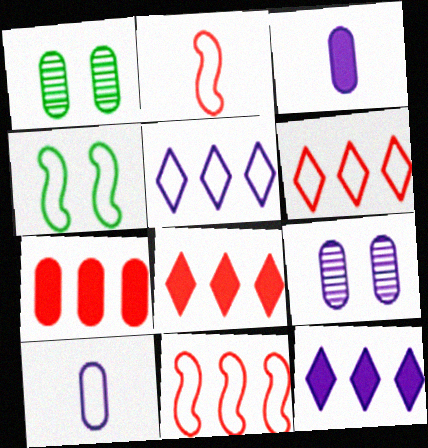[[1, 2, 12], 
[1, 7, 10], 
[4, 6, 10]]